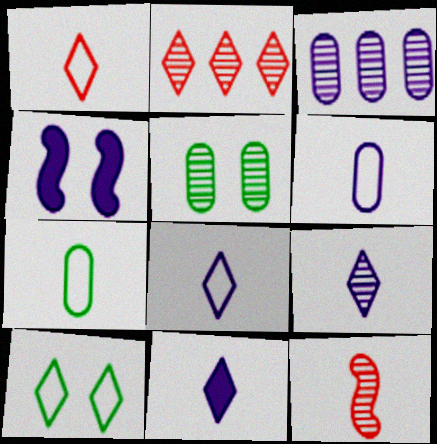[[2, 4, 7], 
[2, 10, 11], 
[3, 4, 8], 
[7, 11, 12], 
[8, 9, 11]]